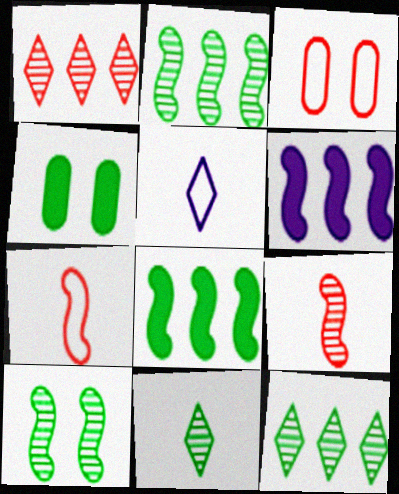[[3, 6, 11], 
[6, 7, 10]]